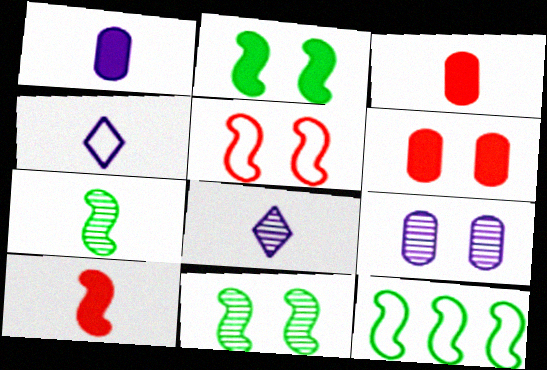[[2, 7, 12], 
[3, 4, 7], 
[6, 8, 12]]